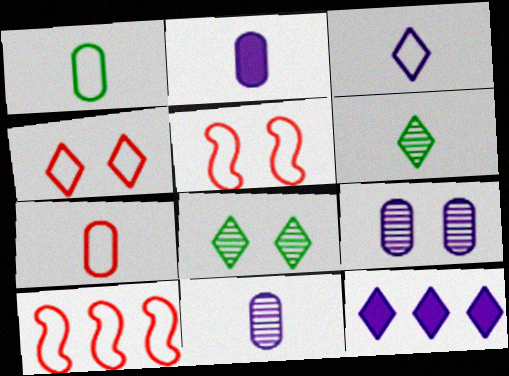[[2, 8, 10], 
[4, 6, 12], 
[4, 7, 10]]